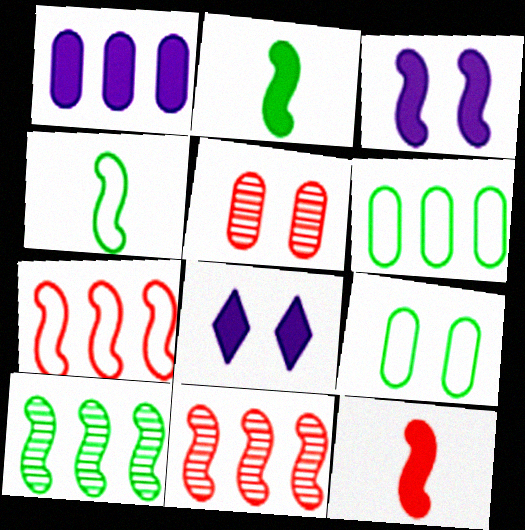[[3, 4, 11]]